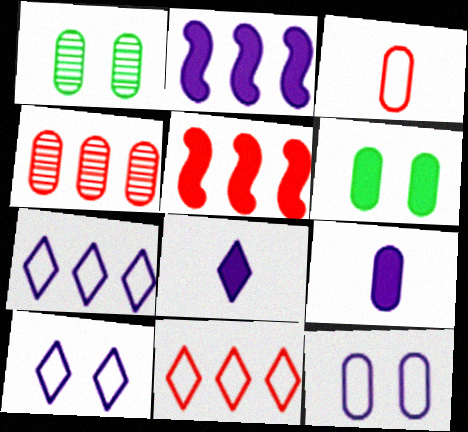[[4, 5, 11], 
[5, 6, 8]]